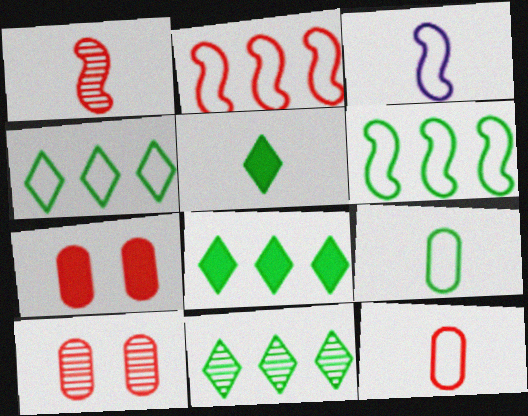[[3, 7, 11], 
[3, 8, 10], 
[4, 8, 11]]